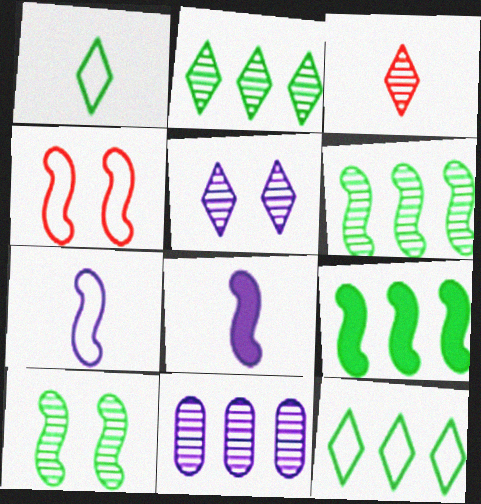[[2, 3, 5], 
[3, 10, 11], 
[4, 6, 8]]